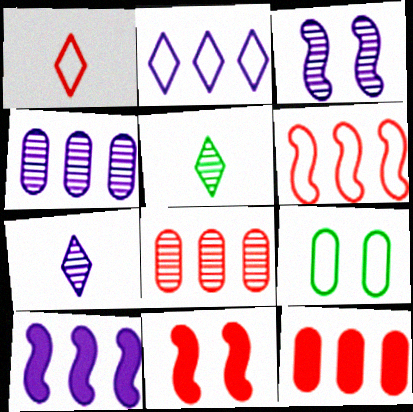[[1, 8, 11], 
[2, 4, 10], 
[3, 4, 7], 
[3, 5, 8]]